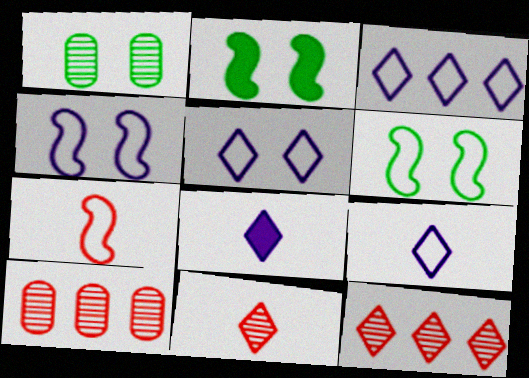[[2, 9, 10], 
[3, 5, 9], 
[6, 8, 10]]